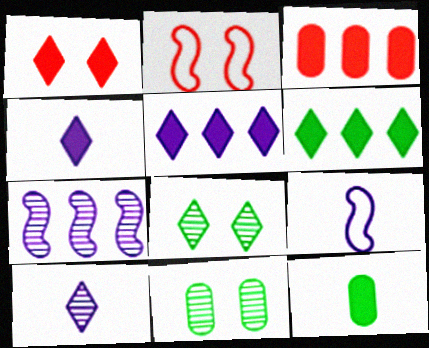[[1, 4, 6], 
[3, 8, 9]]